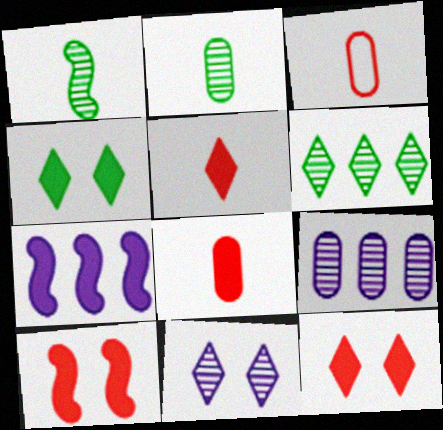[[4, 7, 8]]